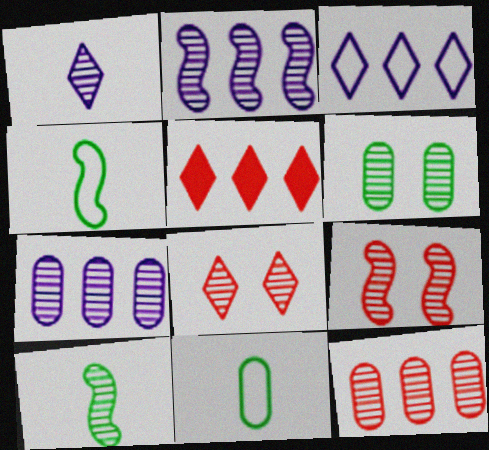[[2, 9, 10], 
[7, 8, 10]]